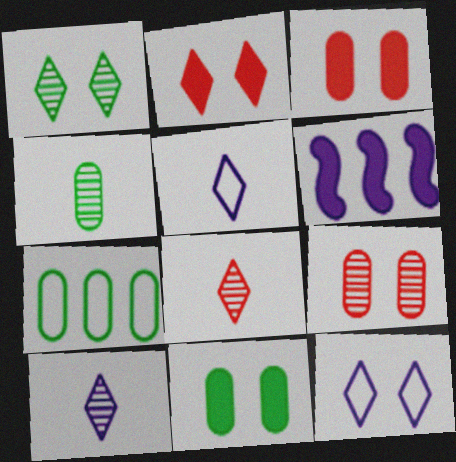[[1, 2, 12], 
[4, 7, 11]]